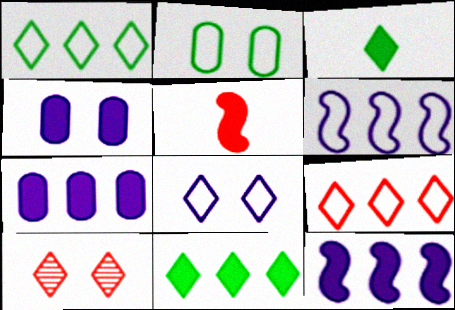[[4, 5, 11]]